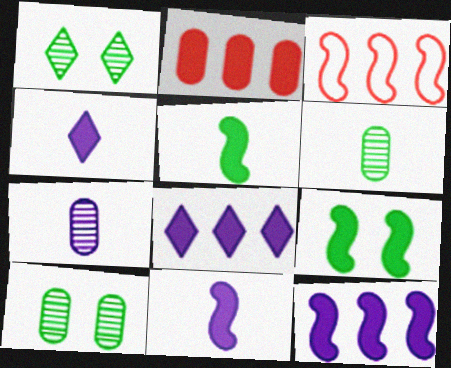[[2, 4, 9], 
[3, 4, 10]]